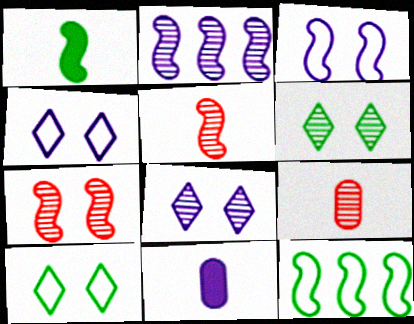[[2, 4, 11], 
[2, 6, 9]]